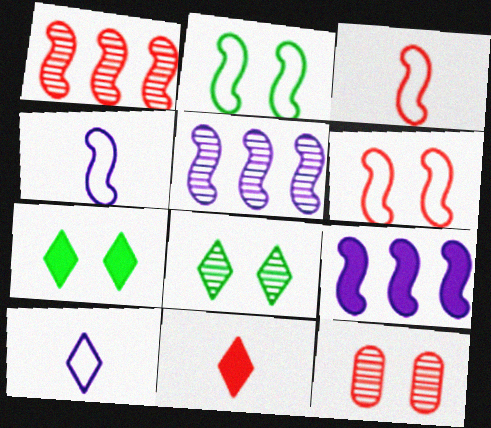[]